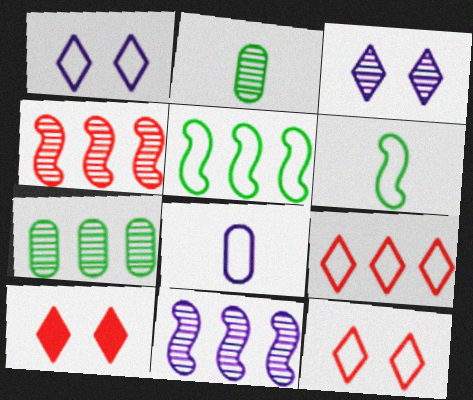[[2, 3, 4], 
[5, 8, 12]]